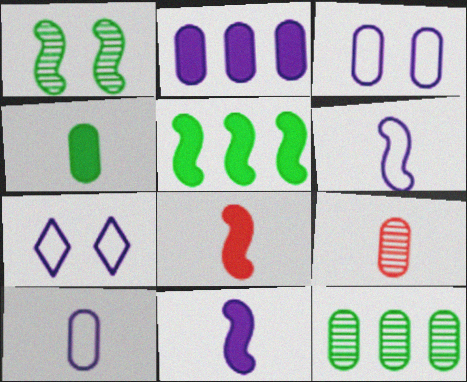[[4, 9, 10], 
[5, 7, 9], 
[7, 8, 12]]